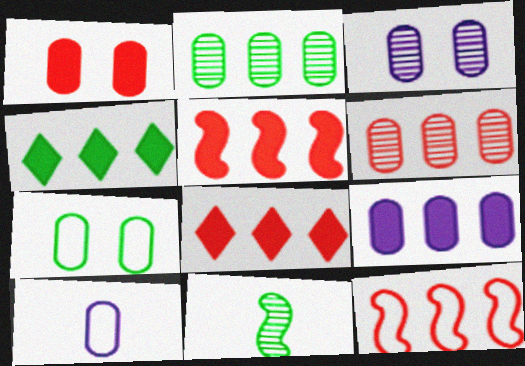[[1, 2, 10], 
[1, 3, 7], 
[3, 9, 10], 
[4, 5, 9], 
[4, 7, 11], 
[6, 8, 12]]